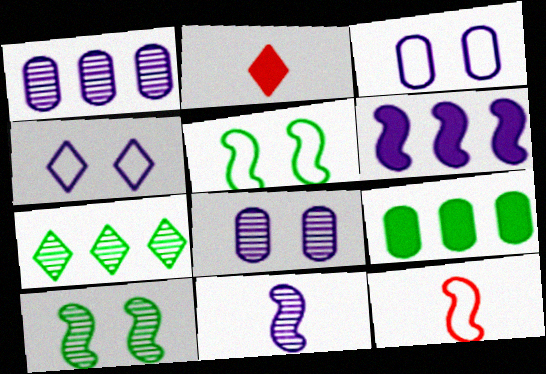[[1, 2, 5], 
[2, 4, 7], 
[6, 10, 12]]